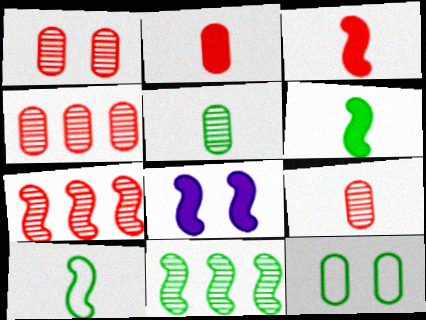[[1, 4, 9], 
[7, 8, 10]]